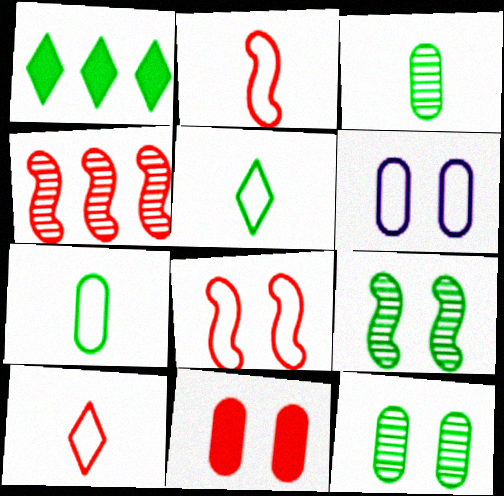[[1, 7, 9], 
[4, 10, 11], 
[6, 11, 12]]